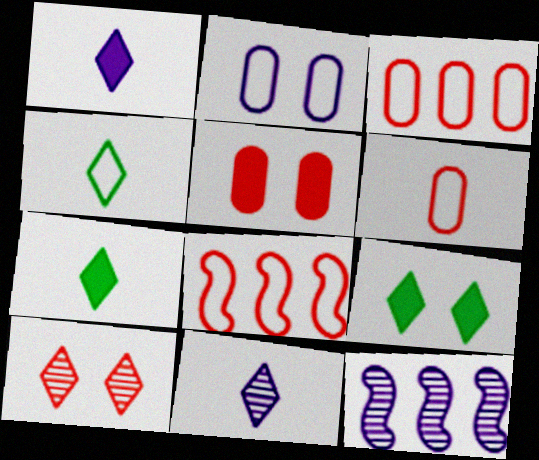[[1, 2, 12], 
[2, 4, 8], 
[4, 5, 12], 
[6, 9, 12]]